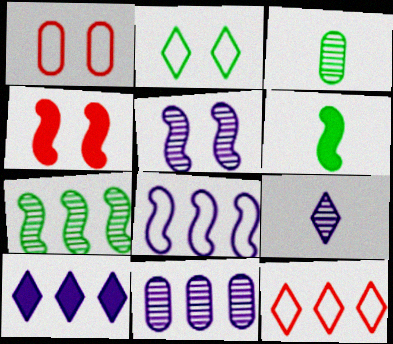[[5, 9, 11], 
[8, 10, 11]]